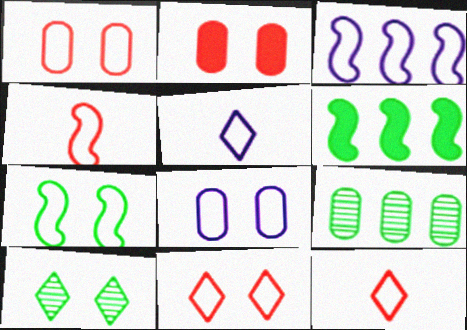[[3, 4, 7], 
[3, 5, 8], 
[7, 8, 11]]